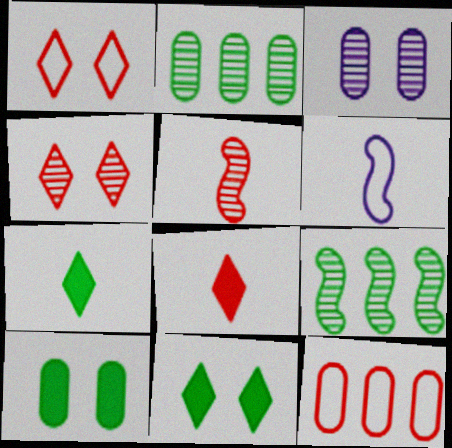[]